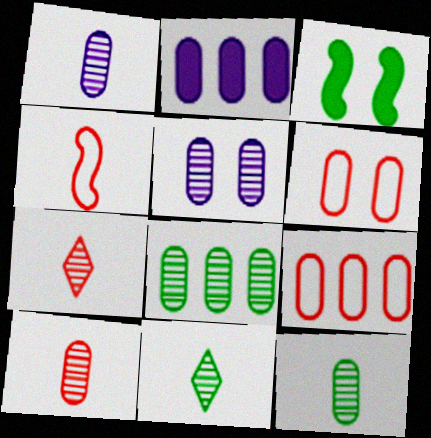[[1, 10, 12], 
[2, 6, 12], 
[2, 8, 9], 
[5, 8, 10]]